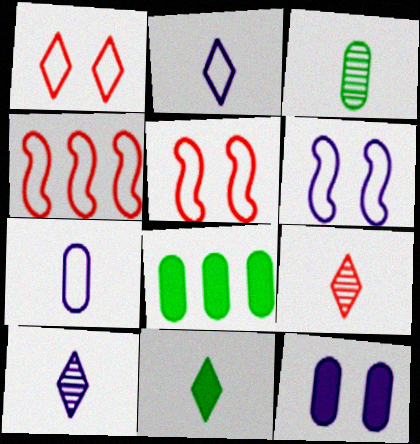[[2, 9, 11], 
[5, 8, 10], 
[6, 8, 9]]